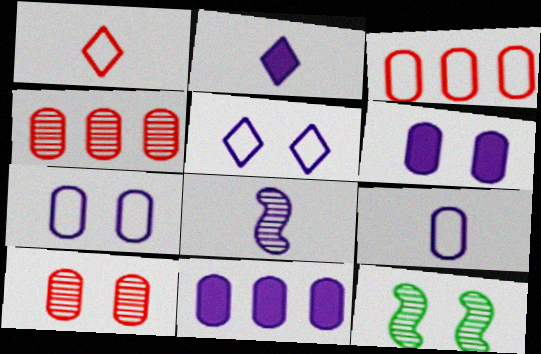[[1, 11, 12], 
[2, 3, 12], 
[2, 8, 9], 
[5, 8, 11]]